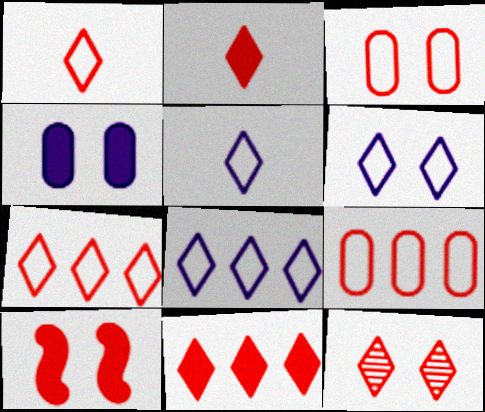[[1, 11, 12], 
[2, 7, 12], 
[3, 10, 12], 
[5, 6, 8]]